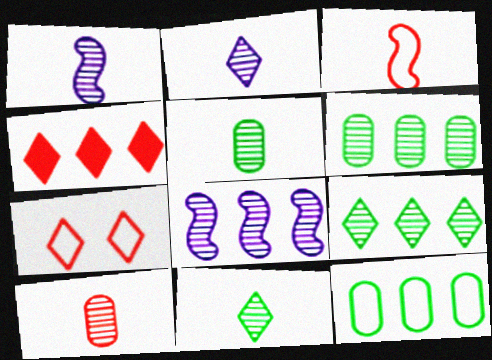[[1, 10, 11], 
[4, 8, 12]]